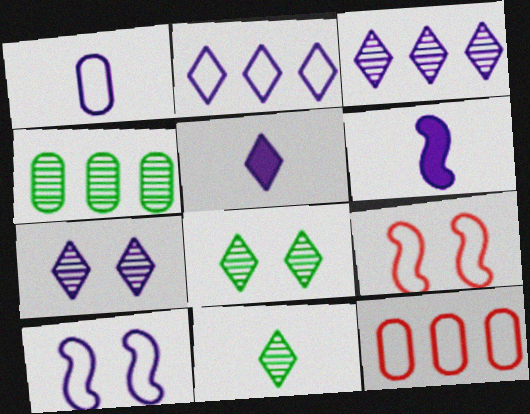[[1, 2, 10], 
[2, 5, 7], 
[4, 5, 9], 
[6, 8, 12]]